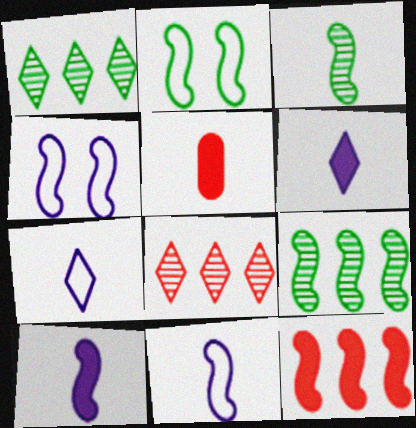[[1, 4, 5], 
[3, 4, 12], 
[3, 5, 7]]